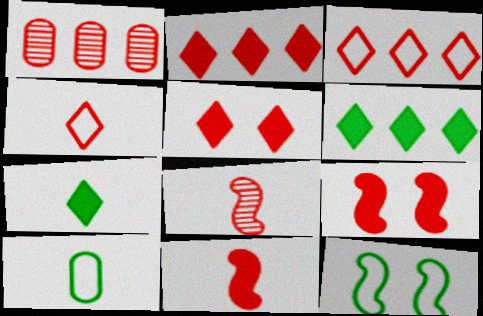[[1, 4, 9]]